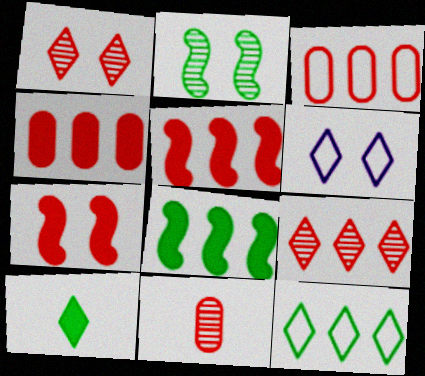[[3, 5, 9], 
[6, 8, 11], 
[6, 9, 10]]